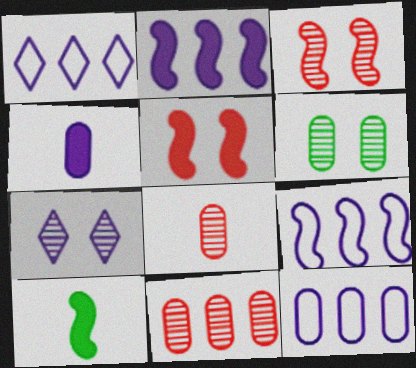[[1, 9, 12], 
[2, 5, 10], 
[3, 6, 7], 
[3, 9, 10], 
[4, 7, 9]]